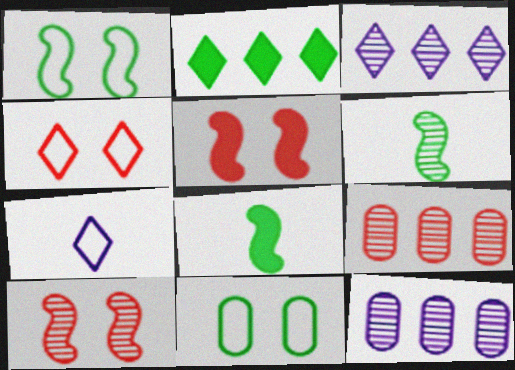[[2, 6, 11], 
[4, 8, 12]]